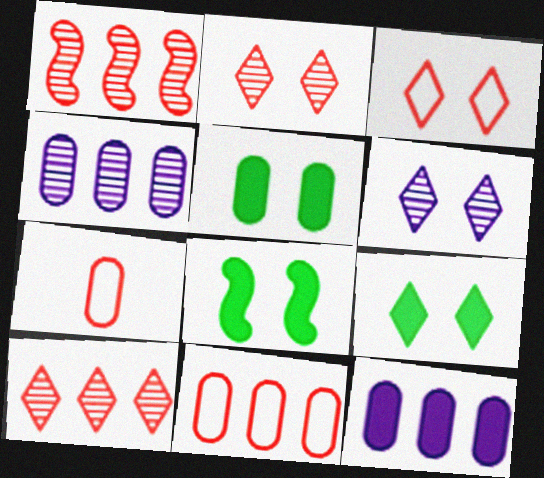[[3, 6, 9], 
[4, 5, 7], 
[5, 8, 9]]